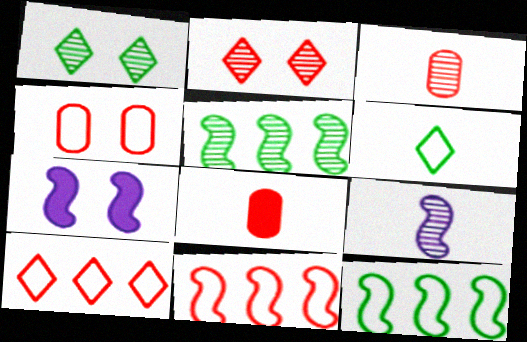[[1, 4, 7], 
[2, 8, 11], 
[6, 8, 9]]